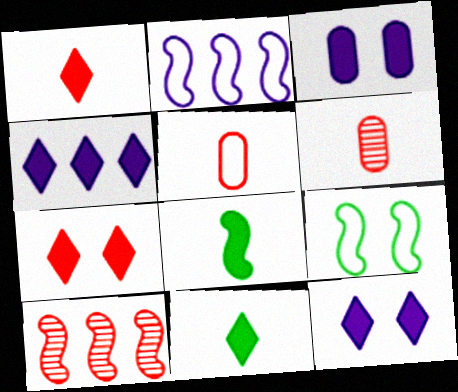[[4, 6, 9], 
[4, 7, 11], 
[5, 7, 10]]